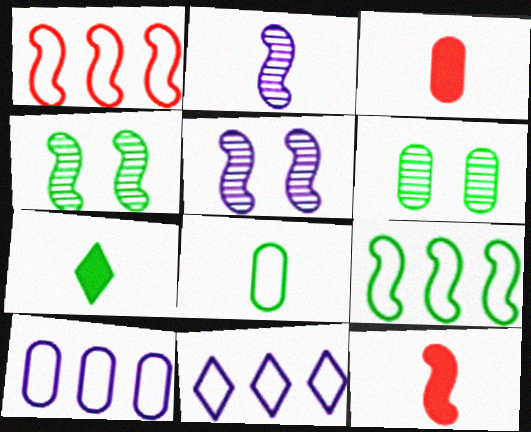[[3, 4, 11], 
[3, 6, 10], 
[5, 9, 12], 
[6, 7, 9], 
[6, 11, 12]]